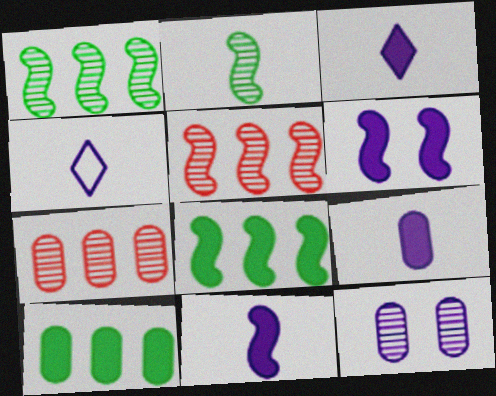[[3, 9, 11]]